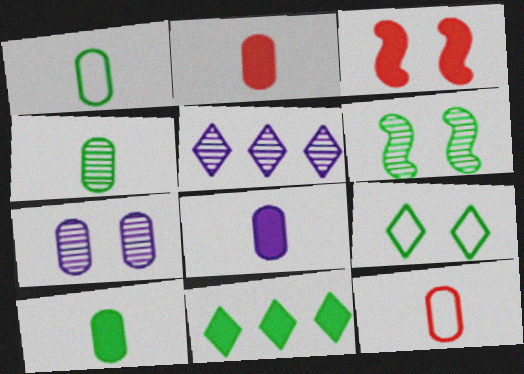[[1, 3, 5], 
[1, 4, 10], 
[1, 6, 11], 
[2, 8, 10], 
[3, 7, 9], 
[3, 8, 11], 
[4, 8, 12]]